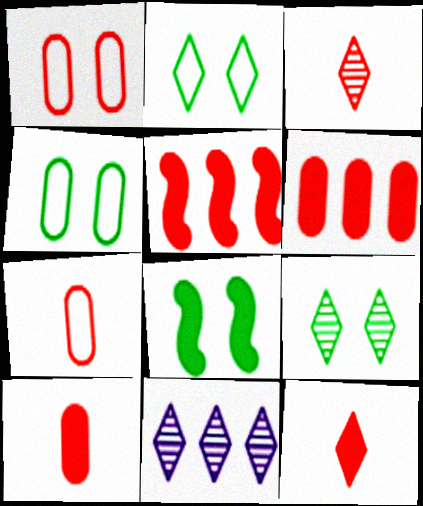[[1, 3, 5], 
[2, 11, 12], 
[3, 9, 11], 
[4, 8, 9], 
[7, 8, 11]]